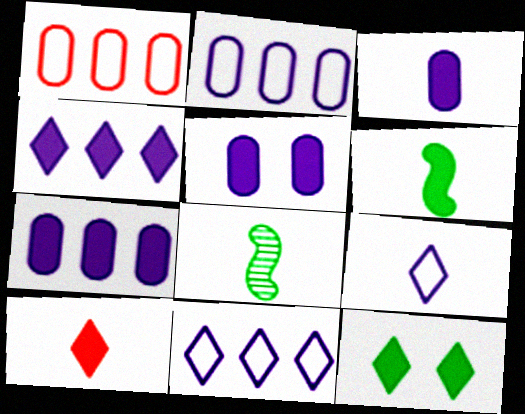[[3, 5, 7], 
[3, 6, 10], 
[4, 10, 12]]